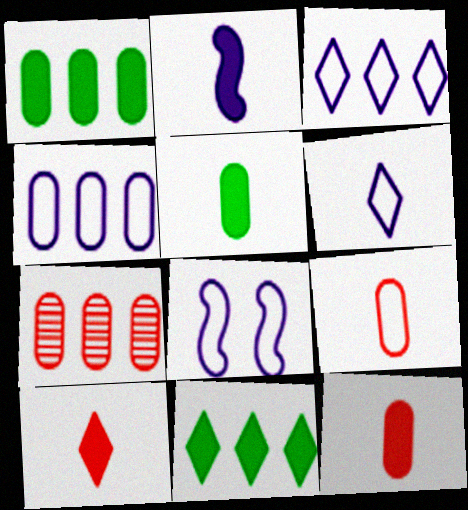[[1, 4, 7], 
[2, 5, 10], 
[4, 6, 8]]